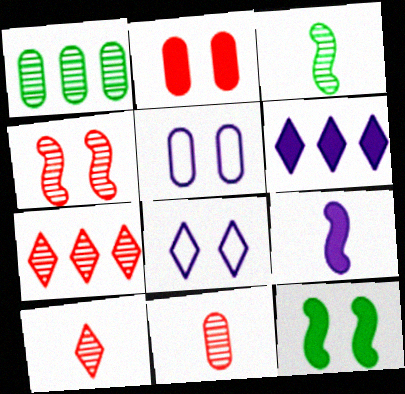[[4, 7, 11]]